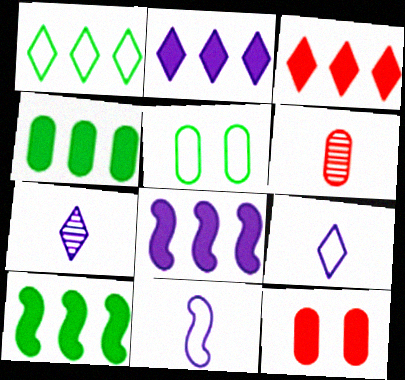[[3, 4, 8]]